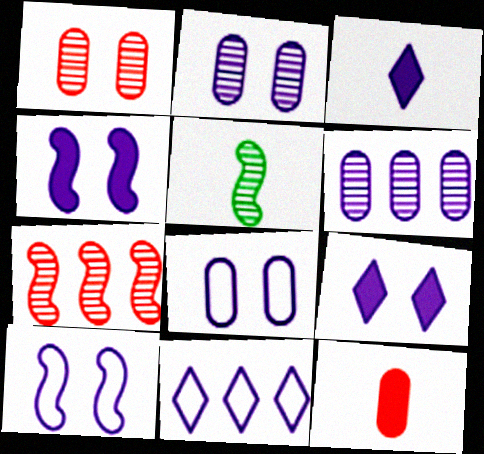[[2, 9, 10], 
[3, 6, 10]]